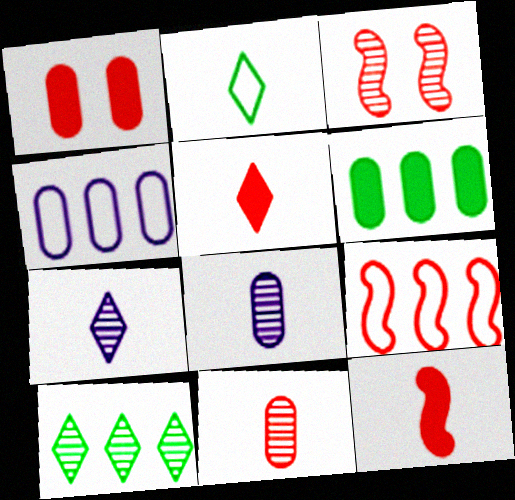[[2, 5, 7], 
[2, 8, 12], 
[3, 8, 10], 
[3, 9, 12]]